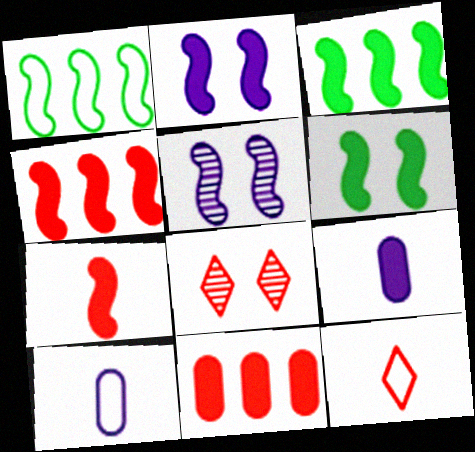[[1, 5, 7], 
[1, 8, 9], 
[2, 3, 7], 
[3, 8, 10]]